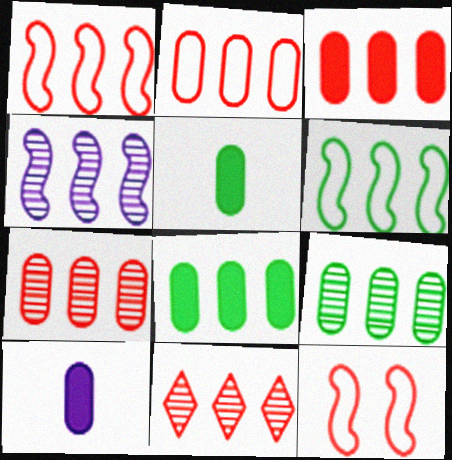[[1, 3, 11], 
[2, 3, 7], 
[4, 9, 11]]